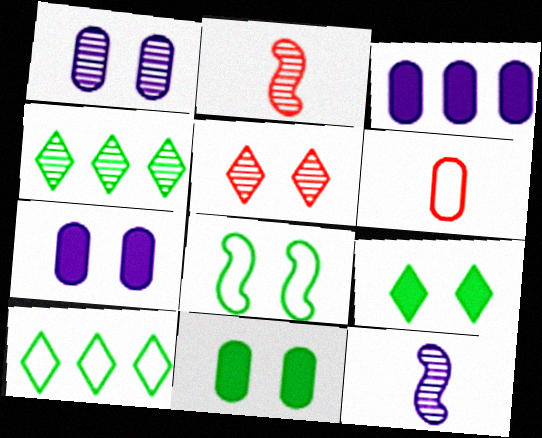[[1, 2, 4], 
[2, 7, 10], 
[5, 7, 8]]